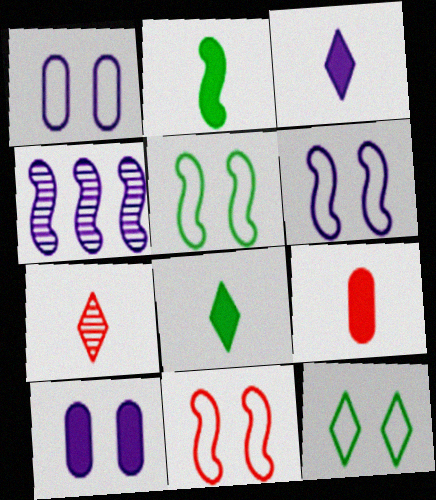[[1, 3, 4], 
[1, 11, 12], 
[2, 3, 9], 
[2, 4, 11], 
[4, 9, 12], 
[5, 6, 11]]